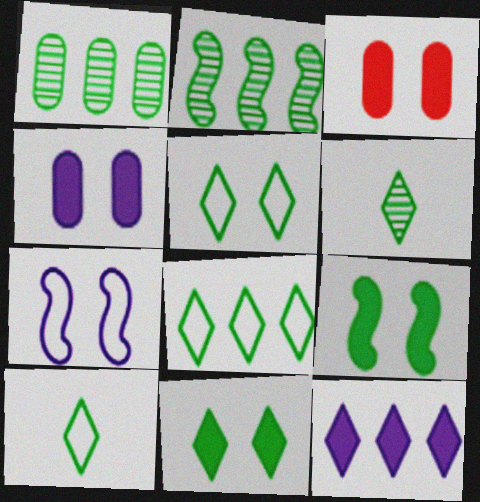[[1, 9, 10], 
[5, 8, 10], 
[6, 8, 11]]